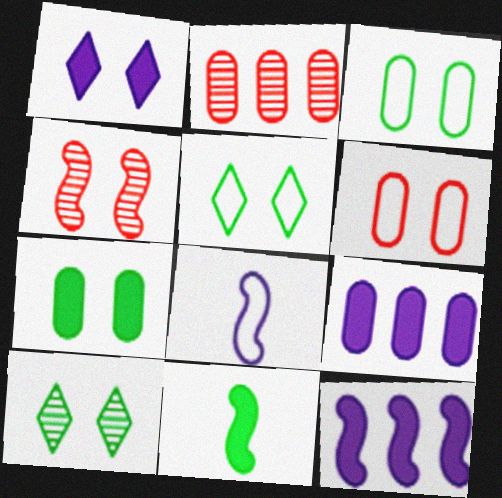[[1, 3, 4]]